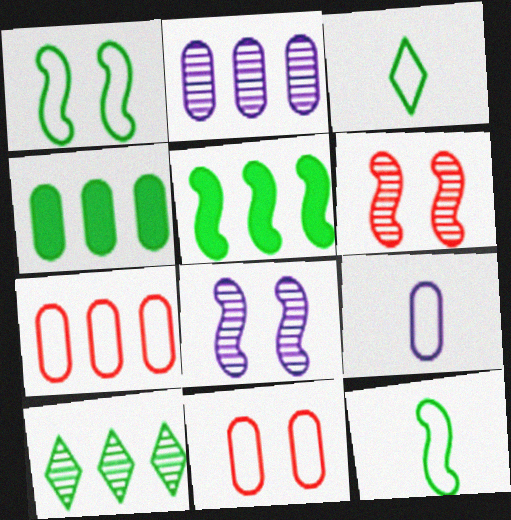[[2, 4, 7]]